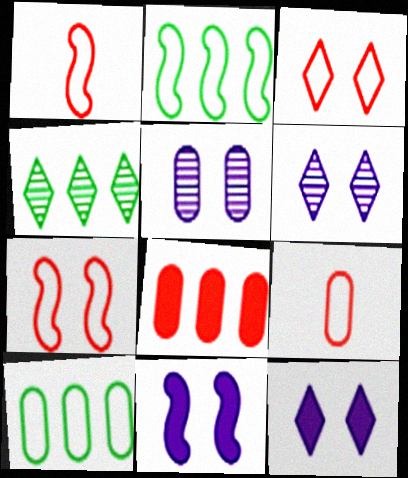[[4, 9, 11]]